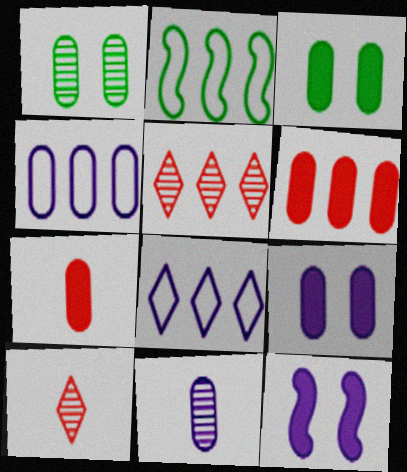[[1, 4, 7], 
[2, 9, 10], 
[4, 9, 11], 
[8, 11, 12]]